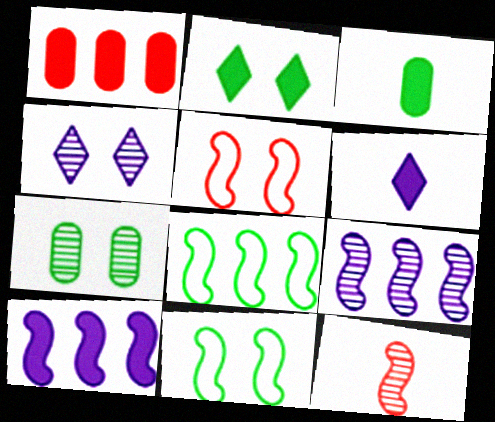[[2, 7, 11], 
[10, 11, 12]]